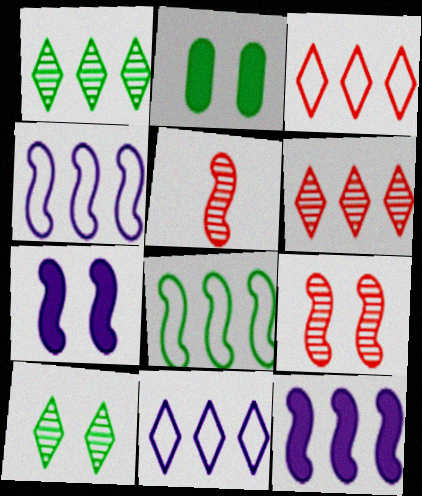[[2, 5, 11], 
[5, 7, 8]]